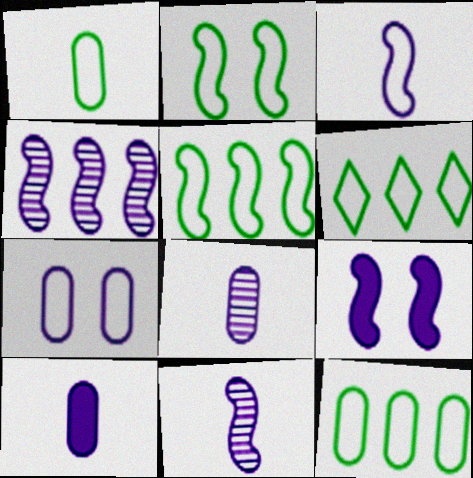[[1, 2, 6], 
[3, 4, 9], 
[5, 6, 12]]